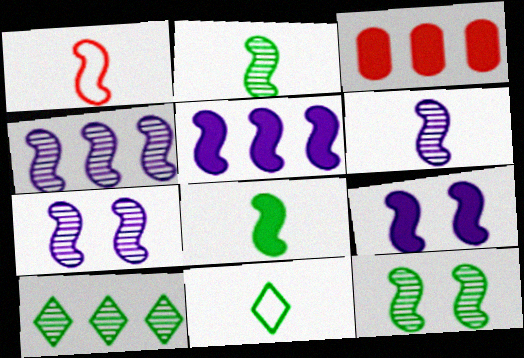[[1, 5, 12], 
[1, 6, 8], 
[3, 7, 11], 
[4, 6, 7]]